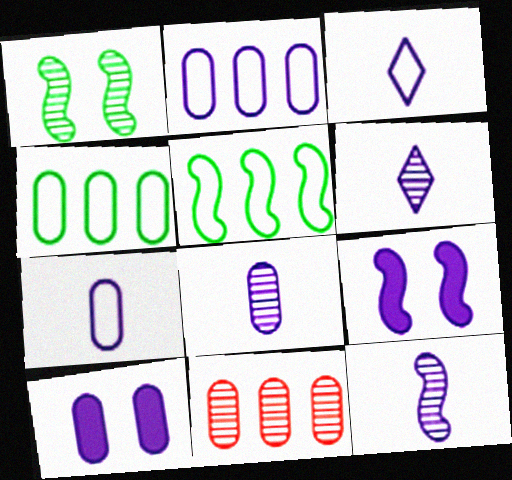[[1, 6, 11], 
[2, 6, 9], 
[2, 8, 10], 
[6, 8, 12]]